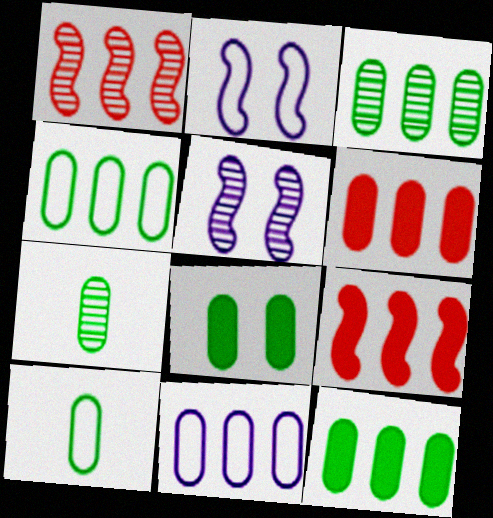[[3, 4, 12], 
[3, 6, 11], 
[3, 8, 10], 
[4, 7, 8]]